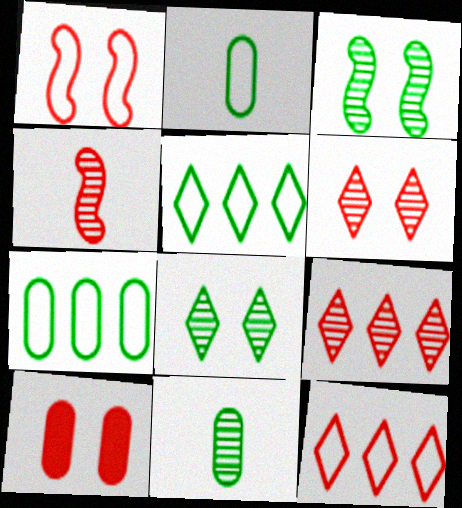[[1, 6, 10], 
[4, 10, 12]]